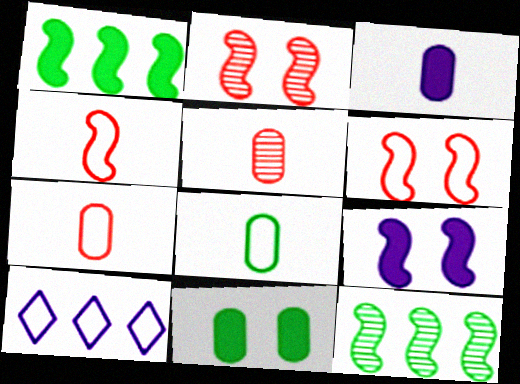[[3, 5, 8], 
[4, 9, 12], 
[6, 8, 10]]